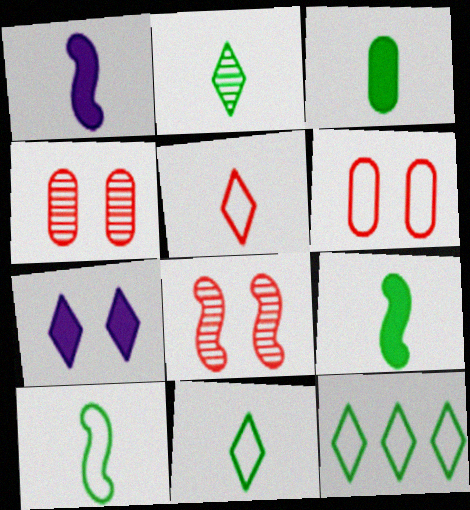[[1, 4, 12], 
[2, 3, 10]]